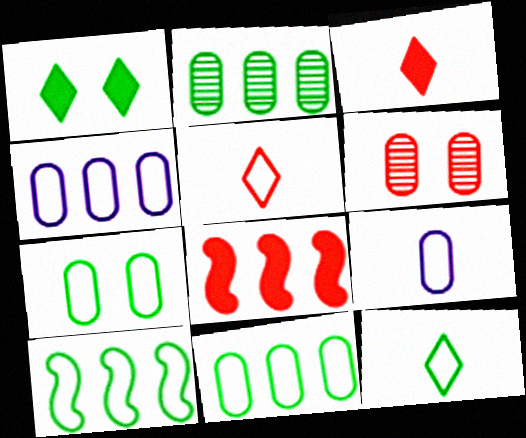[[5, 6, 8], 
[7, 10, 12]]